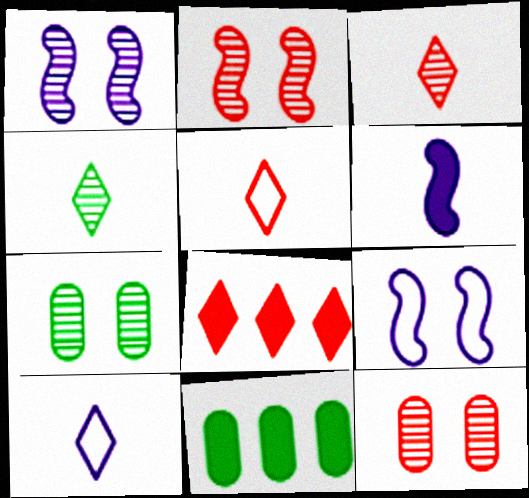[[1, 5, 11], 
[2, 10, 11], 
[3, 9, 11]]